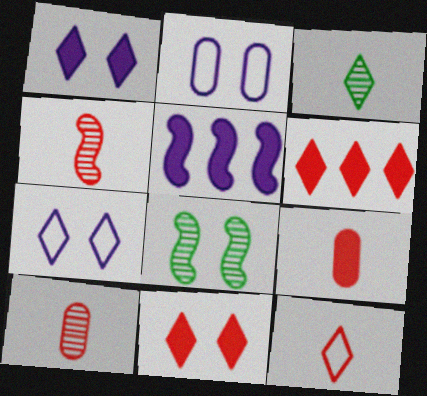[[2, 8, 11], 
[3, 6, 7], 
[4, 9, 12]]